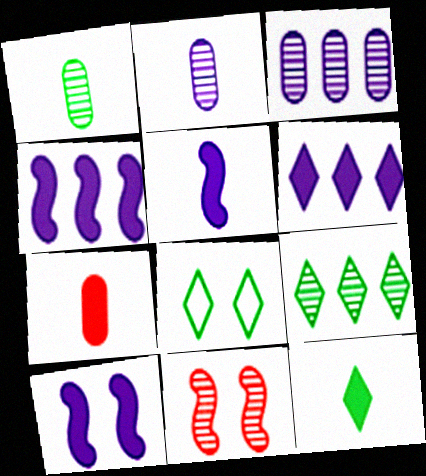[[2, 9, 11], 
[4, 5, 10], 
[5, 7, 12], 
[8, 9, 12]]